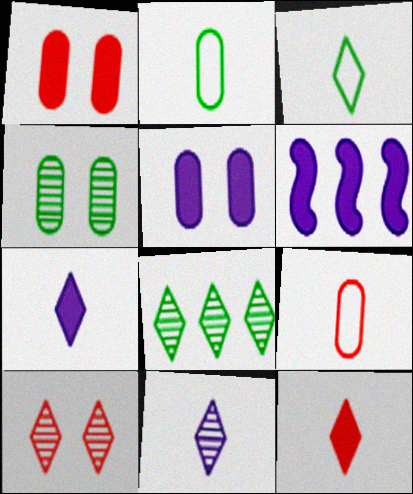[[2, 6, 10], 
[3, 11, 12], 
[5, 6, 7], 
[8, 10, 11]]